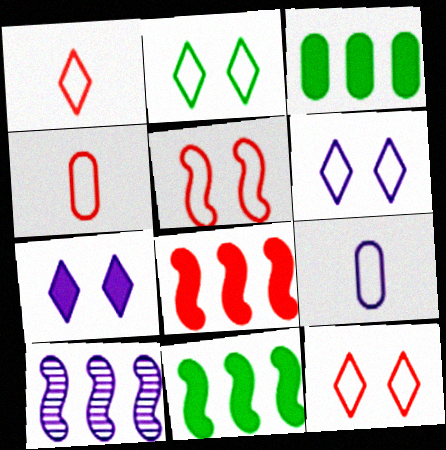[[2, 6, 12], 
[7, 9, 10]]